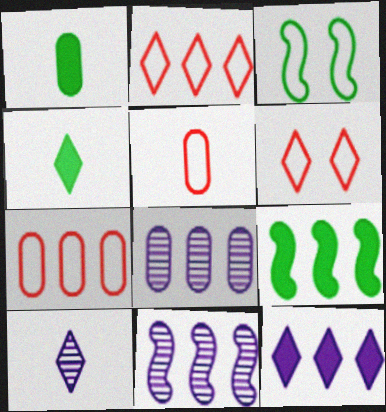[[1, 6, 11], 
[2, 8, 9]]